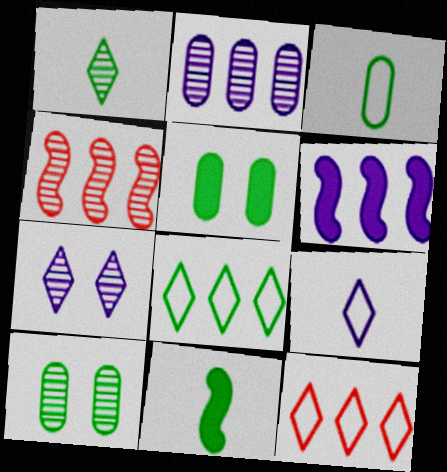[[1, 3, 11], 
[4, 5, 9], 
[8, 10, 11]]